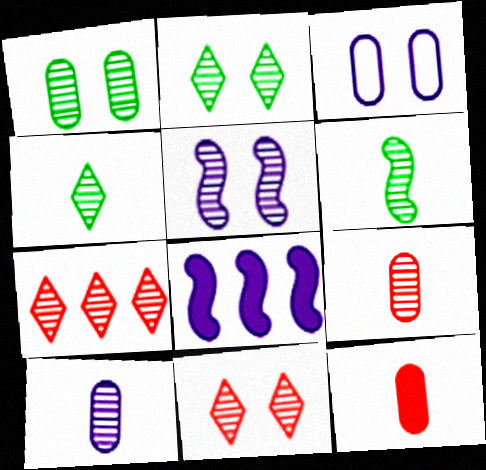[[1, 5, 11]]